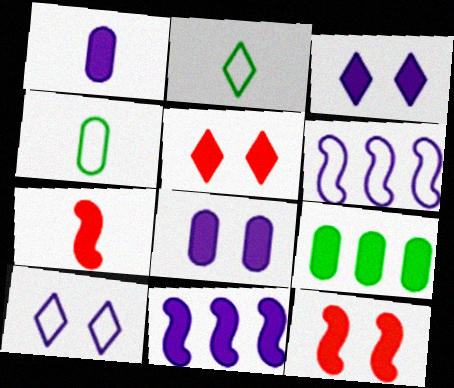[[1, 3, 11], 
[3, 7, 9]]